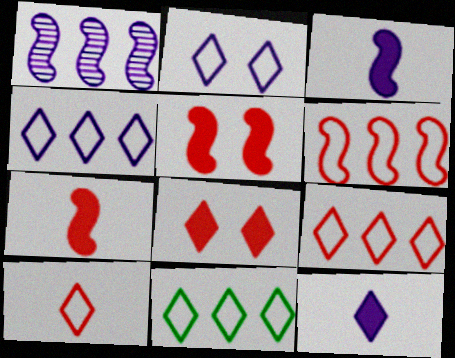[[2, 10, 11], 
[4, 9, 11]]